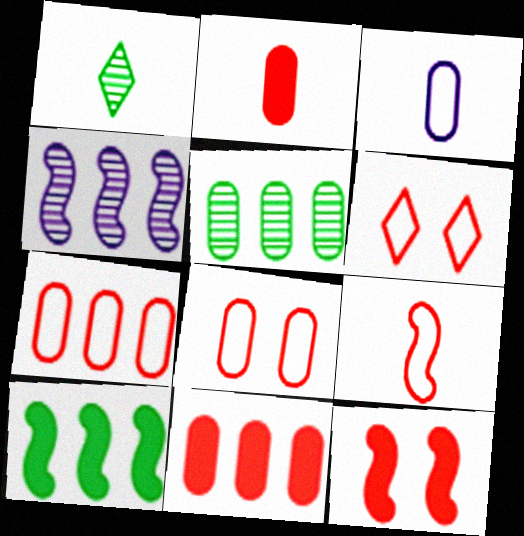[[6, 7, 9]]